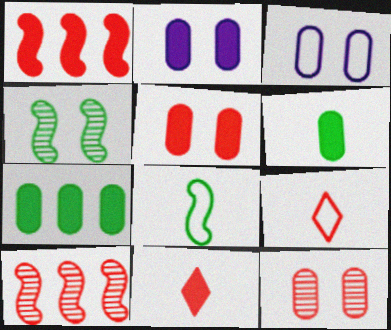[[1, 5, 11], 
[1, 9, 12], 
[5, 9, 10]]